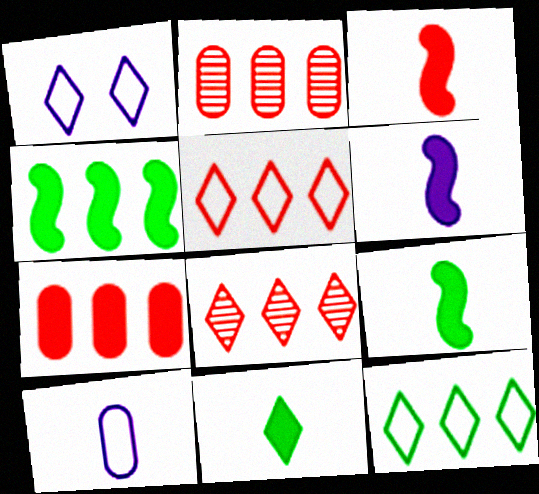[[1, 2, 9], 
[1, 8, 11], 
[3, 6, 9]]